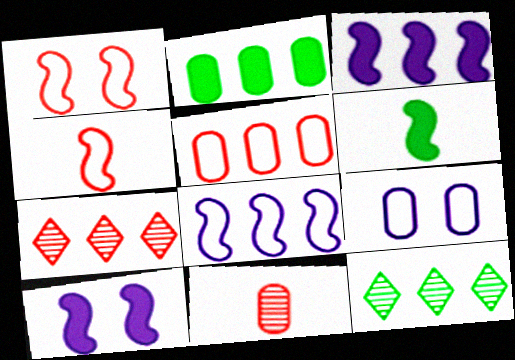[[2, 7, 8], 
[2, 9, 11], 
[3, 5, 12], 
[6, 7, 9]]